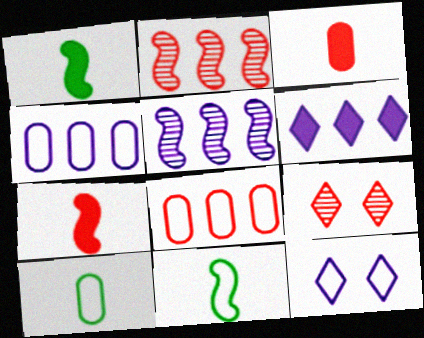[[1, 4, 9], 
[4, 5, 6], 
[7, 8, 9], 
[8, 11, 12]]